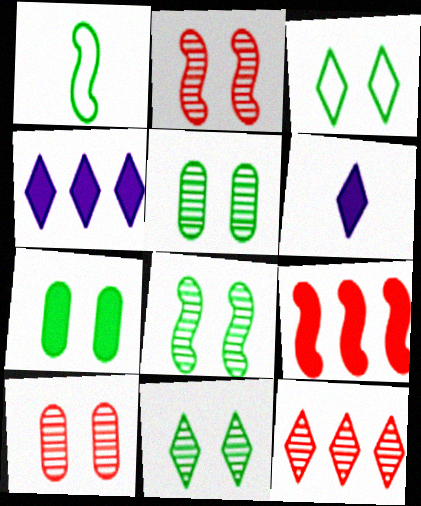[[1, 4, 10], 
[3, 6, 12], 
[3, 7, 8], 
[5, 8, 11], 
[6, 7, 9]]